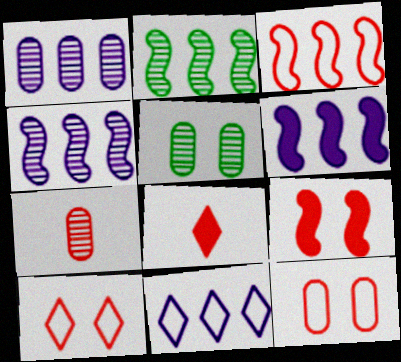[[1, 5, 7], 
[1, 6, 11], 
[2, 3, 6]]